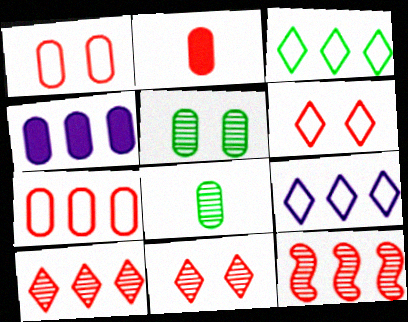[[1, 4, 8], 
[2, 6, 12], 
[3, 4, 12]]